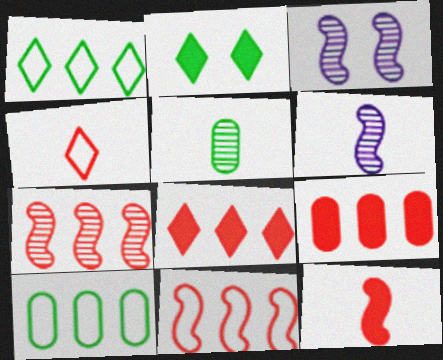[]